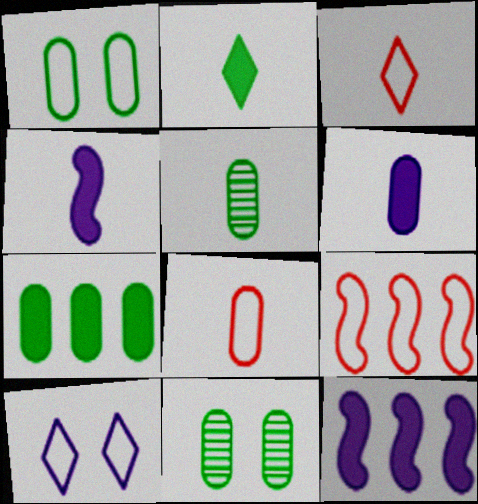[[1, 5, 7], 
[3, 4, 5], 
[3, 11, 12], 
[5, 6, 8]]